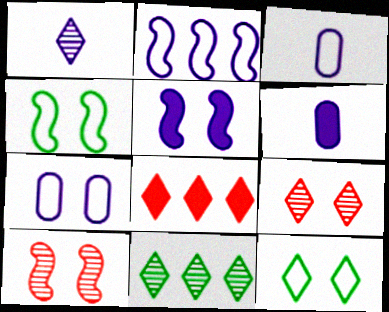[[1, 8, 12], 
[1, 9, 11], 
[4, 5, 10]]